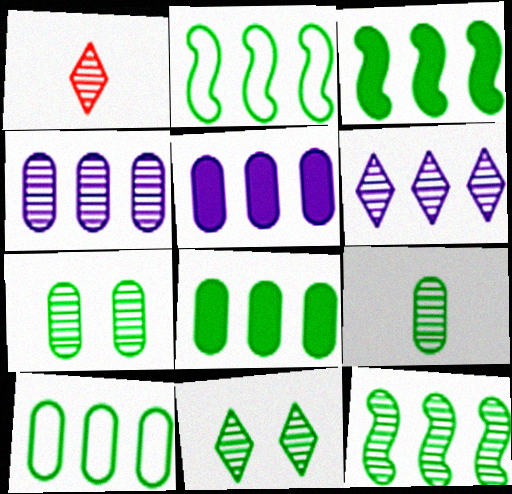[[1, 6, 11], 
[2, 3, 12], 
[9, 11, 12]]